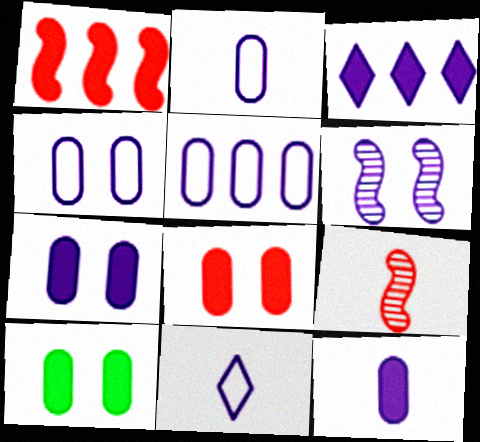[[2, 3, 6], 
[2, 4, 5], 
[7, 8, 10]]